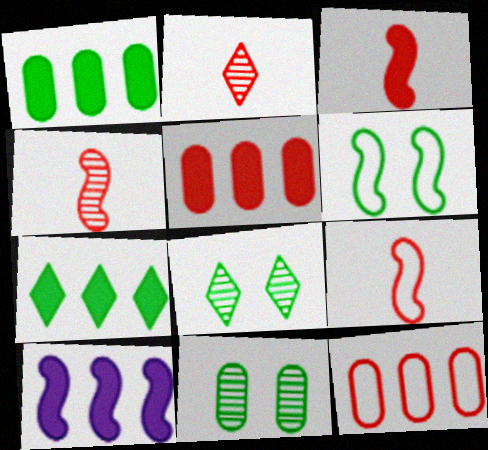[[3, 4, 9], 
[4, 6, 10], 
[5, 7, 10]]